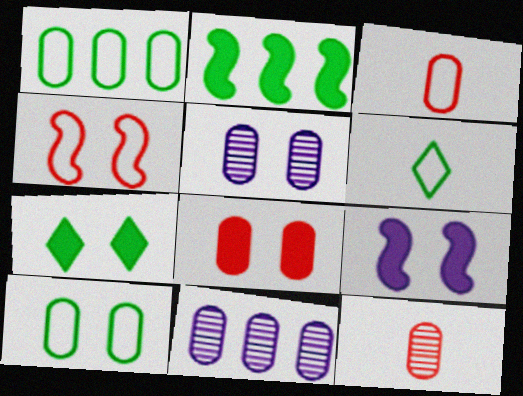[[4, 5, 7], 
[5, 8, 10], 
[7, 8, 9]]